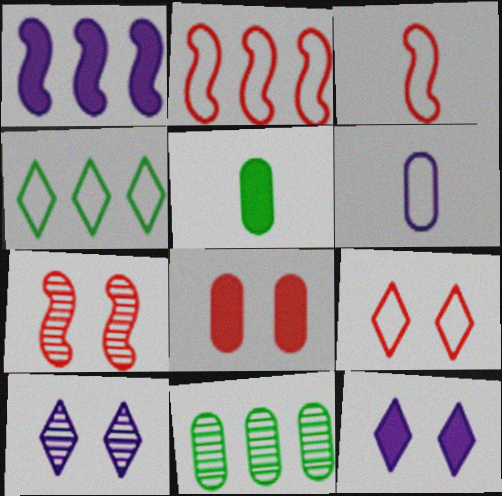[[1, 6, 10], 
[2, 5, 10], 
[3, 11, 12], 
[6, 8, 11], 
[7, 8, 9]]